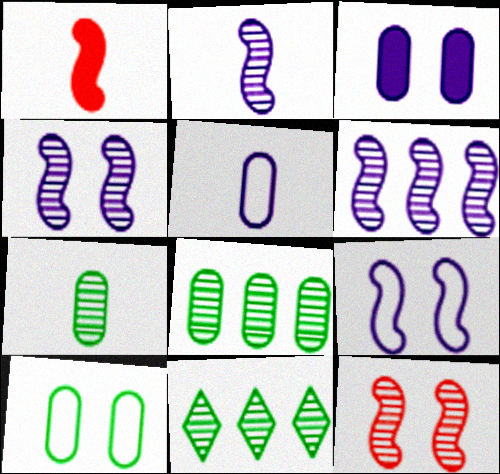[[2, 4, 6]]